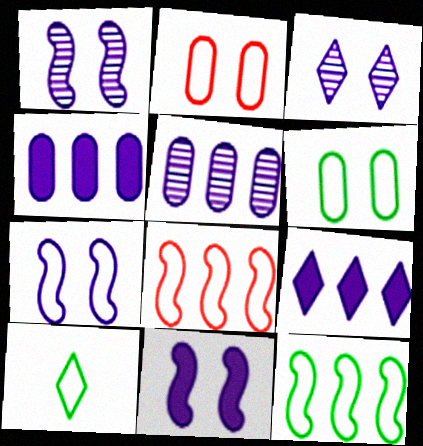[[1, 7, 11], 
[6, 10, 12]]